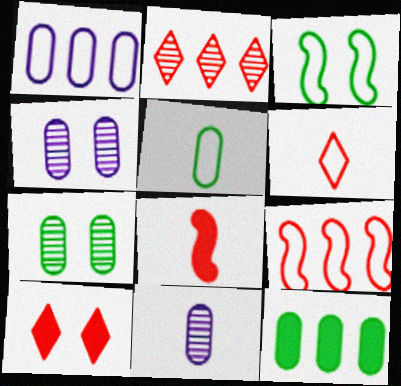[[1, 3, 6], 
[2, 6, 10], 
[3, 4, 10], 
[5, 7, 12]]